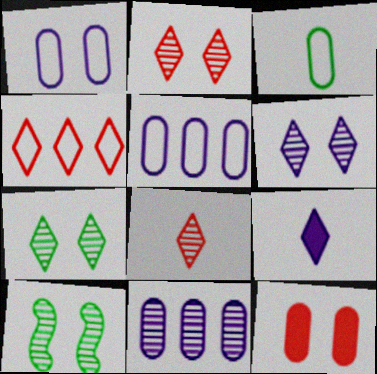[[2, 6, 7], 
[3, 11, 12], 
[4, 7, 9], 
[8, 10, 11]]